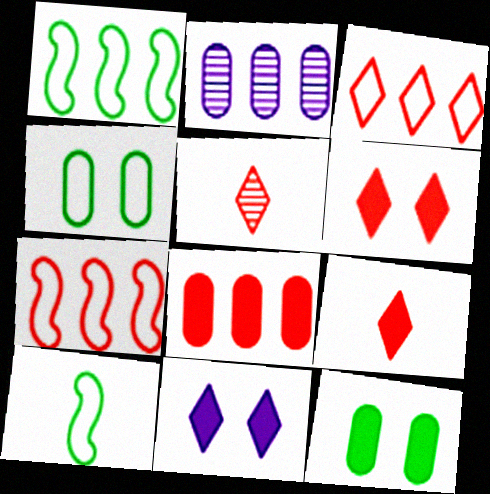[[2, 6, 10], 
[3, 5, 6]]